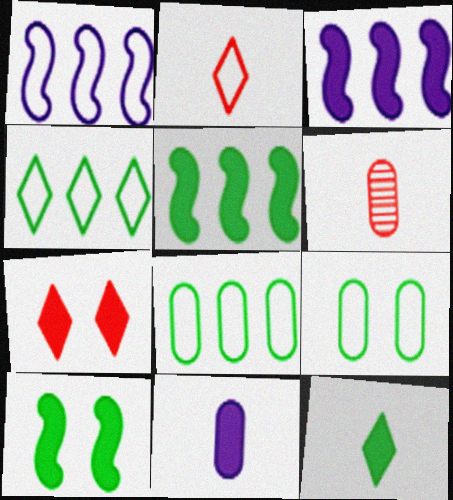[[1, 2, 9], 
[5, 7, 11]]